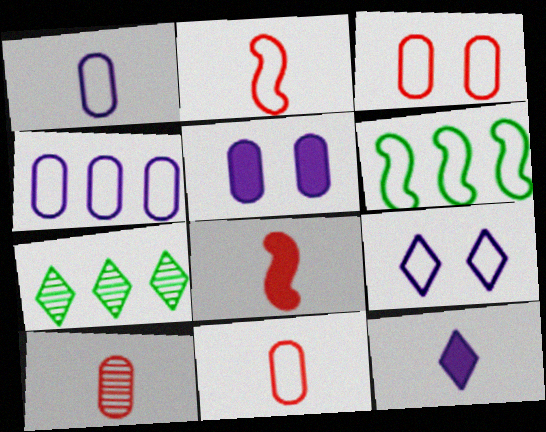[[2, 5, 7], 
[6, 9, 11]]